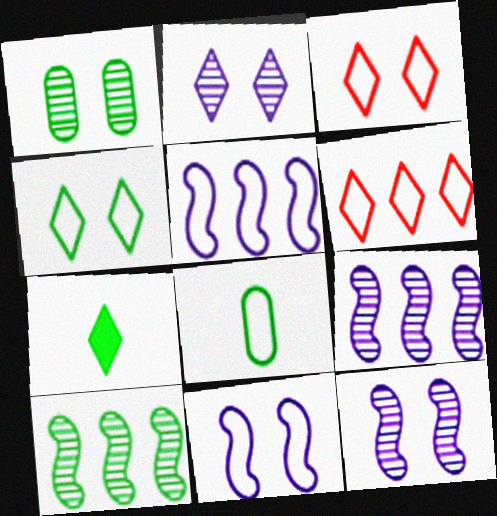[[2, 6, 7], 
[3, 5, 8], 
[6, 8, 11]]